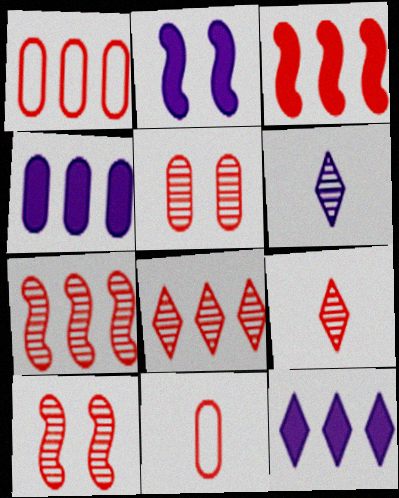[[1, 3, 8], 
[5, 7, 9]]